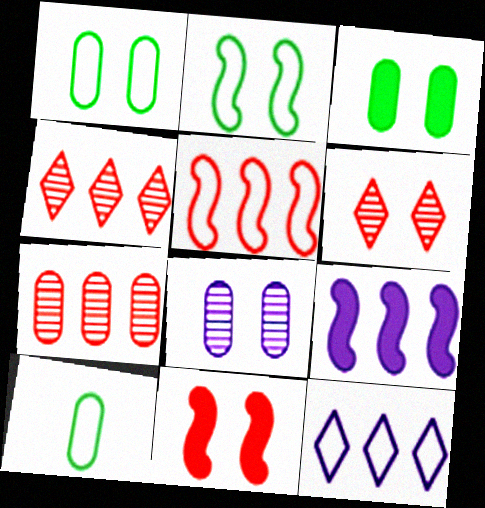[[6, 9, 10]]